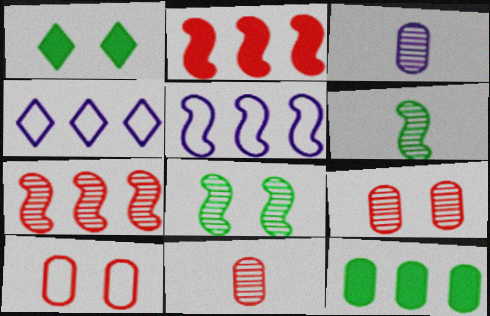[[1, 5, 11], 
[3, 10, 12], 
[4, 7, 12]]